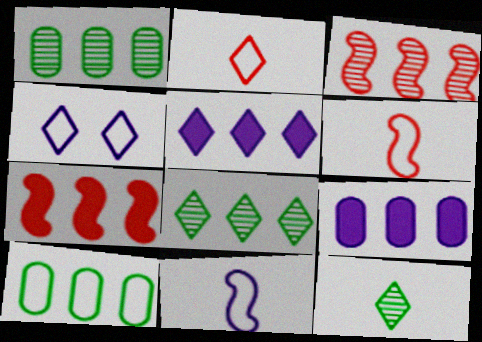[[3, 5, 10], 
[4, 6, 10]]